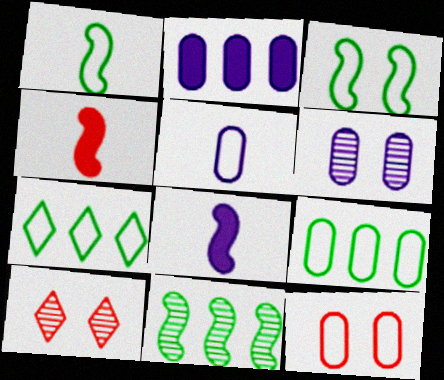[[1, 2, 10], 
[2, 5, 6], 
[4, 6, 7], 
[5, 9, 12], 
[8, 9, 10]]